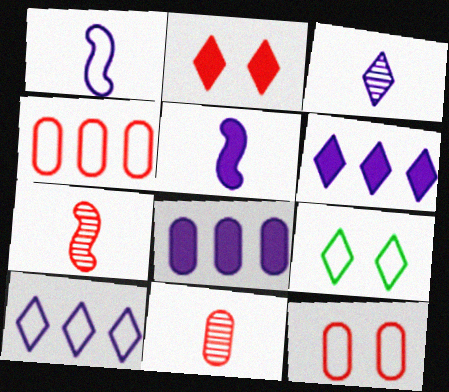[[1, 4, 9], 
[2, 4, 7], 
[7, 8, 9]]